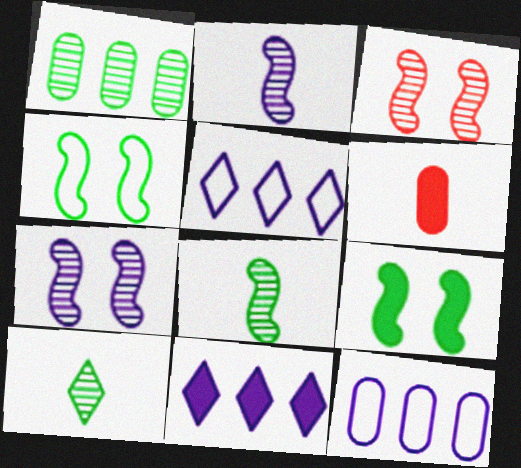[[6, 9, 11]]